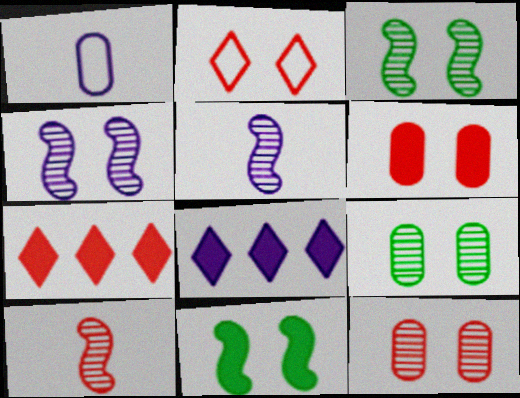[[1, 3, 7], 
[1, 4, 8]]